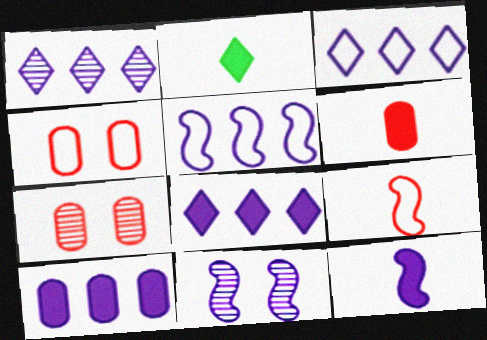[[1, 3, 8], 
[1, 5, 10], 
[2, 5, 7], 
[2, 6, 12], 
[5, 11, 12]]